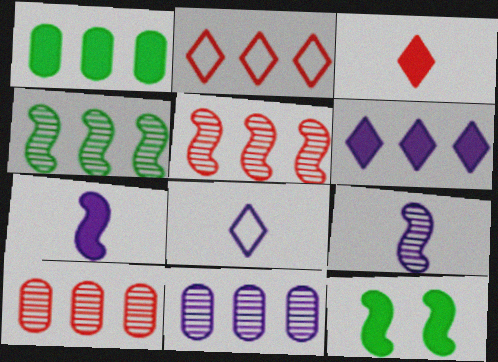[[8, 10, 12]]